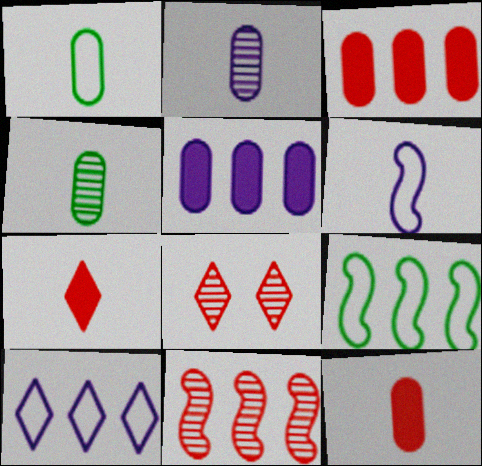[[1, 2, 12], 
[4, 6, 7]]